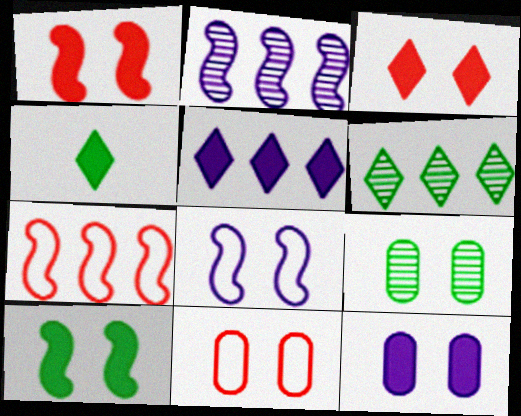[[2, 4, 11], 
[3, 4, 5], 
[3, 8, 9], 
[3, 10, 12], 
[9, 11, 12]]